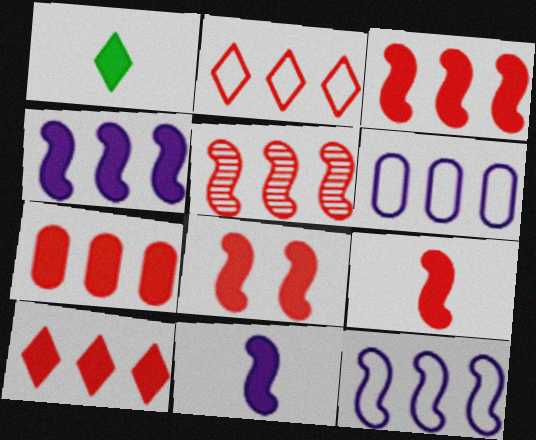[[2, 5, 7], 
[3, 7, 10], 
[3, 8, 9]]